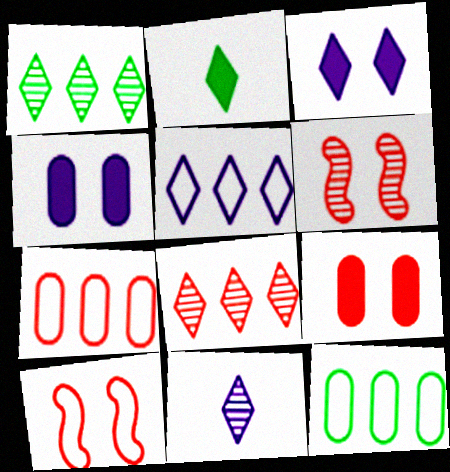[[3, 5, 11]]